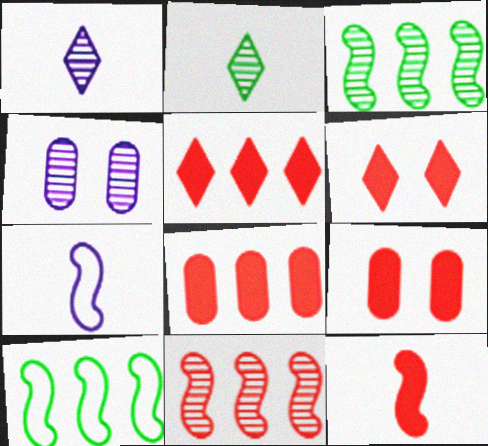[[1, 9, 10], 
[2, 4, 11], 
[5, 9, 12], 
[6, 8, 12]]